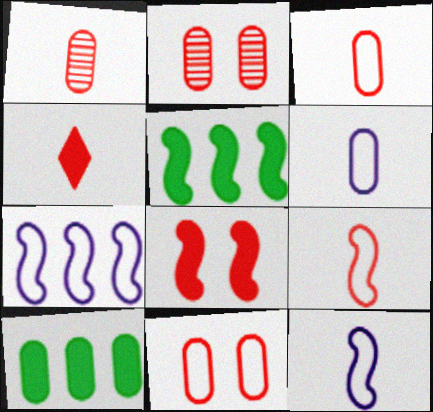[[1, 4, 9], 
[2, 6, 10]]